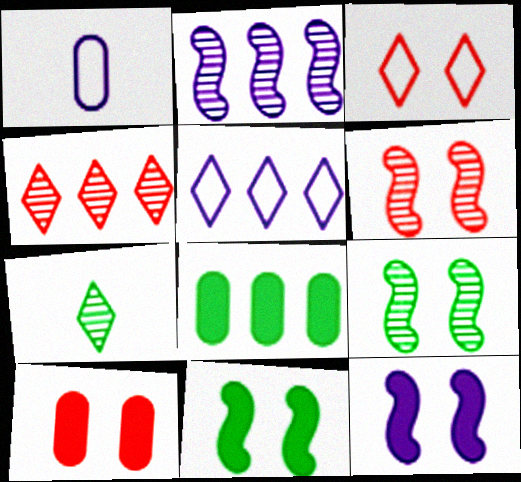[[1, 4, 11], 
[3, 6, 10]]